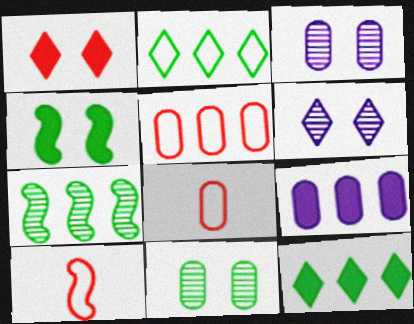[[3, 10, 12], 
[8, 9, 11]]